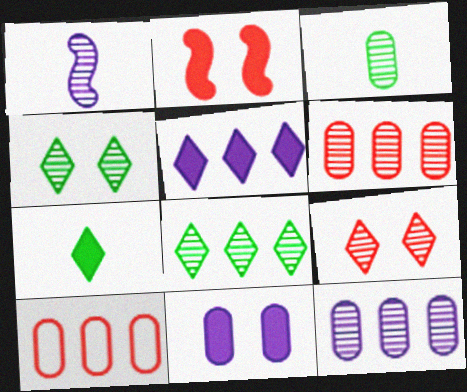[[1, 4, 6], 
[3, 10, 11]]